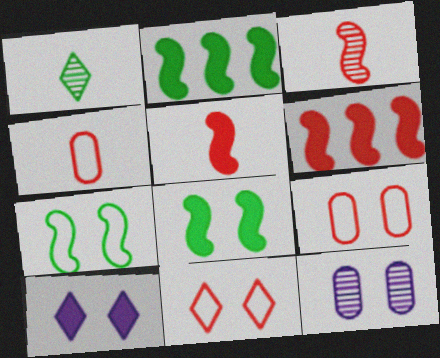[[8, 11, 12]]